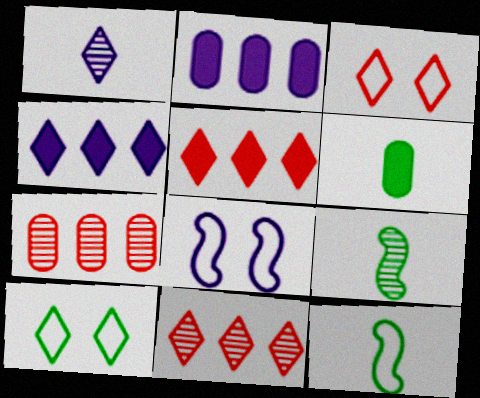[[1, 2, 8], 
[1, 5, 10], 
[2, 3, 9], 
[6, 8, 11]]